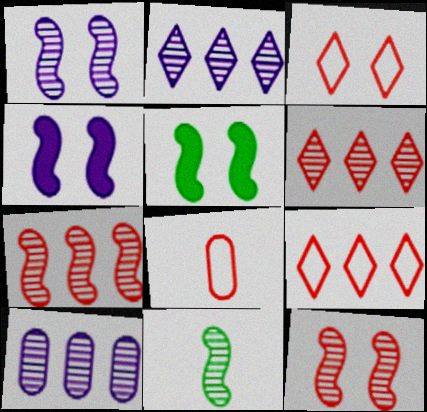[[1, 7, 11], 
[2, 5, 8]]